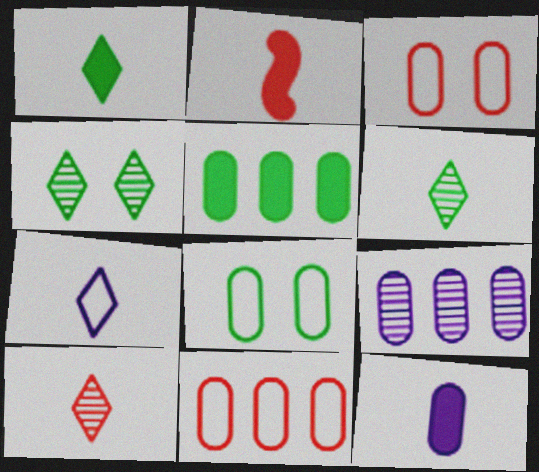[[1, 2, 12], 
[1, 7, 10], 
[5, 9, 11]]